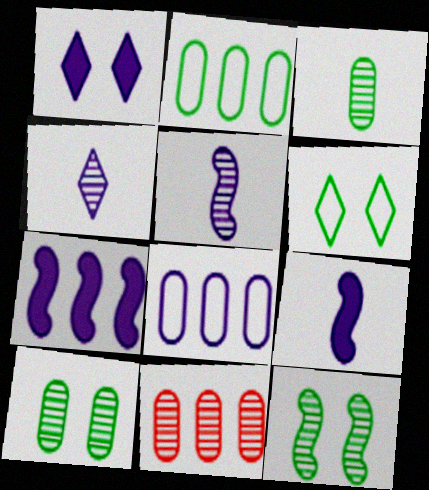[[1, 5, 8], 
[4, 11, 12], 
[6, 9, 11]]